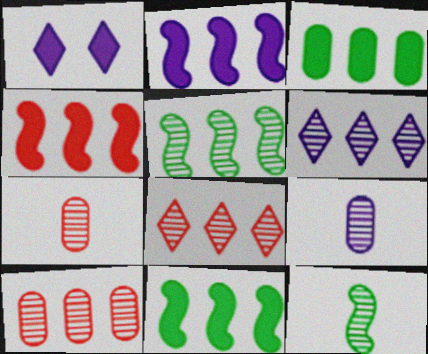[[2, 4, 11], 
[5, 6, 10]]